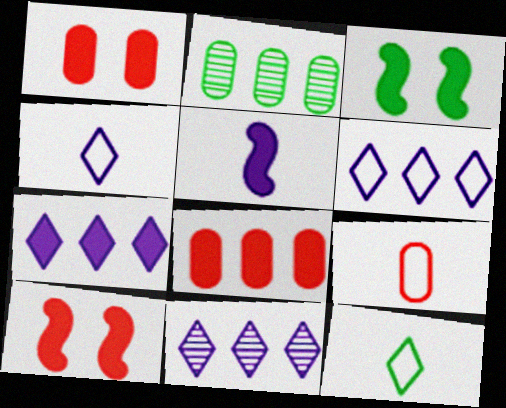[[2, 3, 12], 
[2, 4, 10], 
[3, 9, 11], 
[6, 7, 11]]